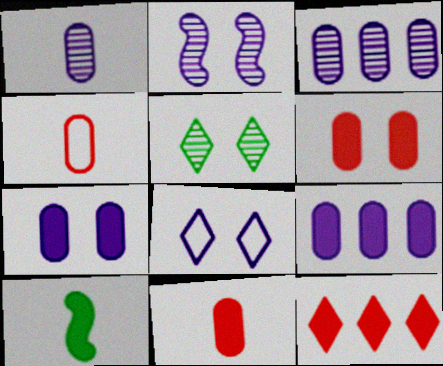[[2, 7, 8], 
[7, 10, 12]]